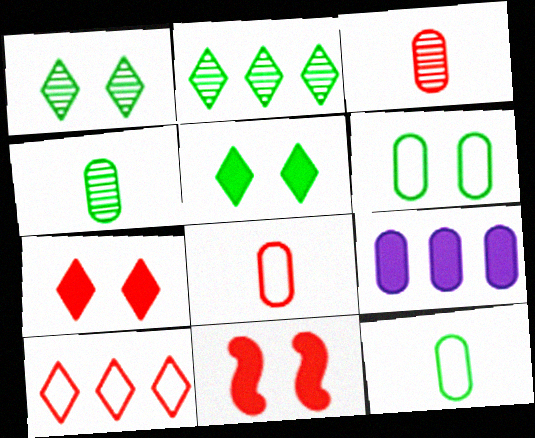[[3, 6, 9], 
[3, 10, 11]]